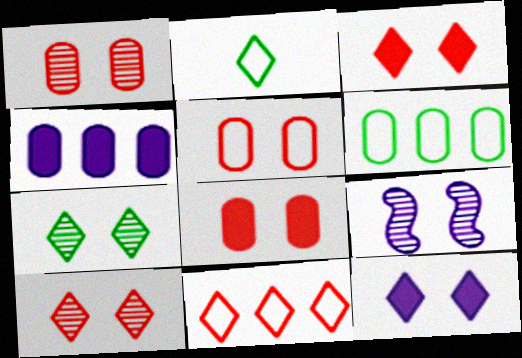[[1, 5, 8], 
[1, 7, 9]]